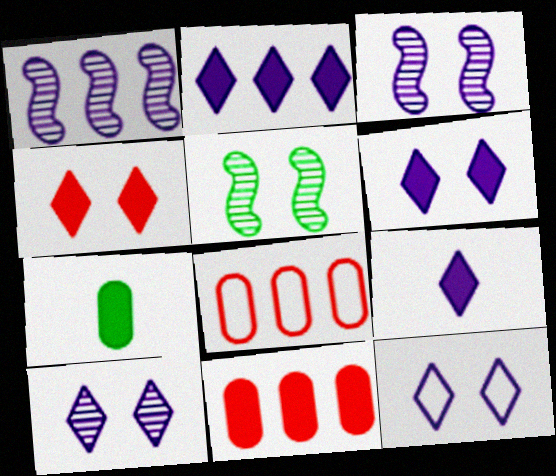[[2, 6, 9], 
[5, 8, 9], 
[6, 10, 12]]